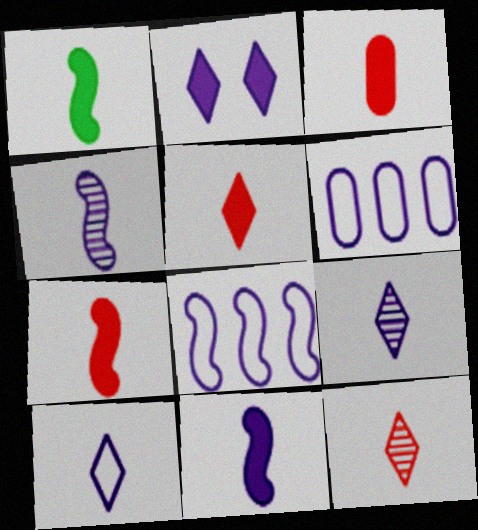[[1, 7, 11], 
[2, 4, 6], 
[3, 5, 7]]